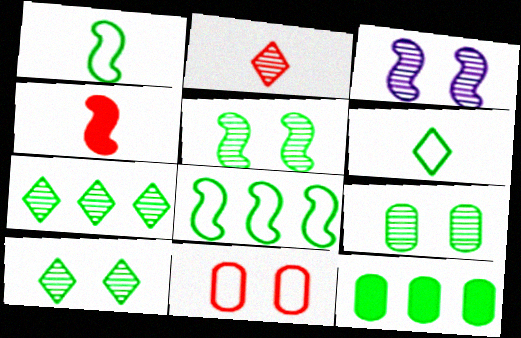[[1, 10, 12], 
[3, 4, 8], 
[5, 6, 12], 
[5, 9, 10], 
[7, 8, 12]]